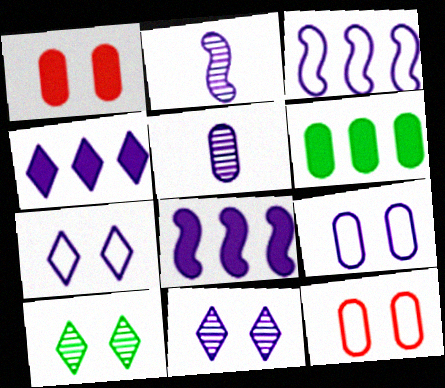[[2, 4, 9], 
[5, 6, 12], 
[5, 7, 8]]